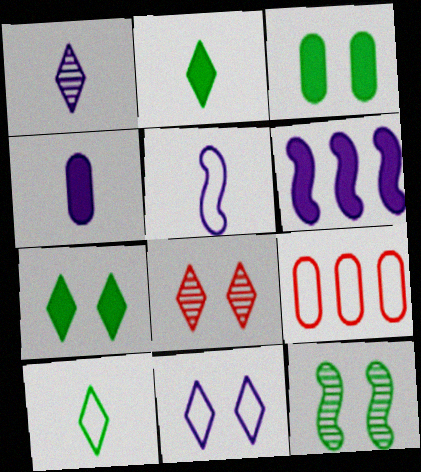[[1, 4, 5], 
[7, 8, 11]]